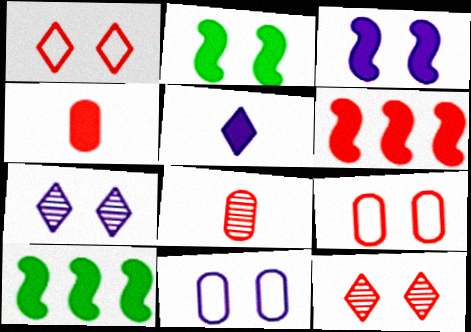[[1, 6, 8], 
[2, 7, 9], 
[2, 11, 12], 
[3, 7, 11]]